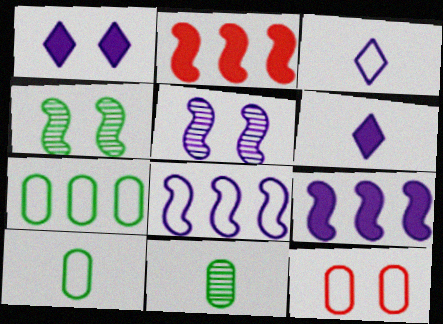[[1, 4, 12]]